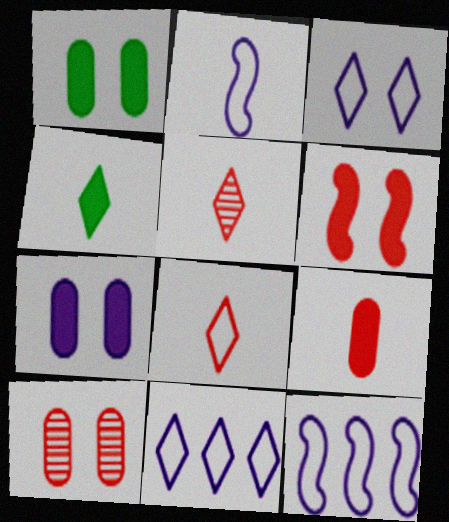[[1, 5, 12], 
[4, 10, 12]]